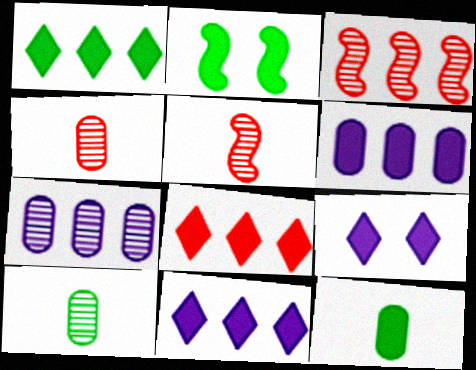[[1, 2, 12], 
[1, 8, 11]]